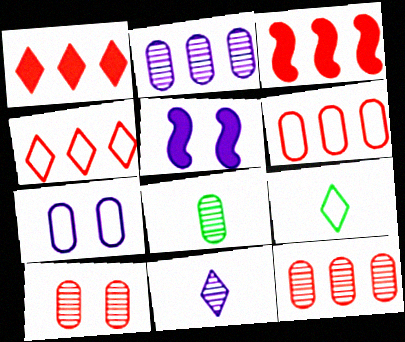[[2, 8, 10], 
[3, 4, 12], 
[4, 5, 8], 
[5, 9, 12]]